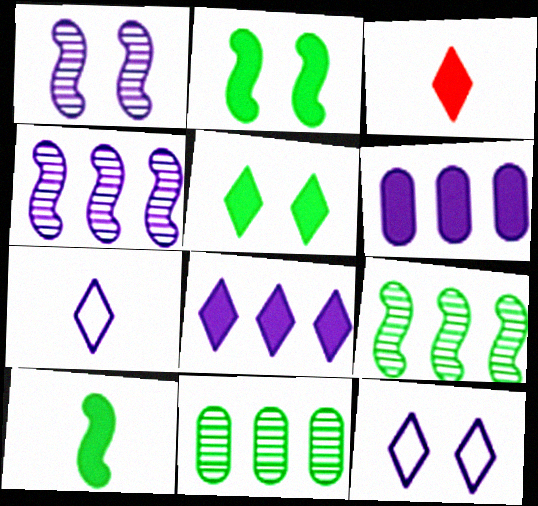[[1, 6, 7], 
[2, 3, 6], 
[3, 5, 8]]